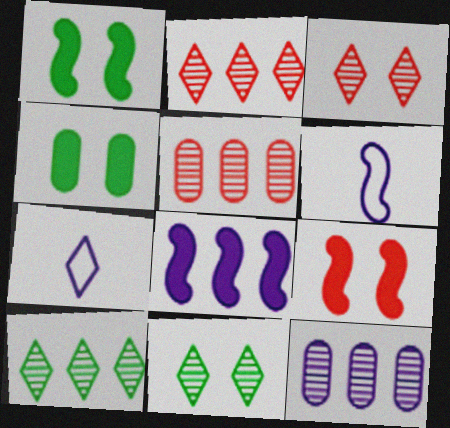[[1, 5, 7], 
[2, 4, 6]]